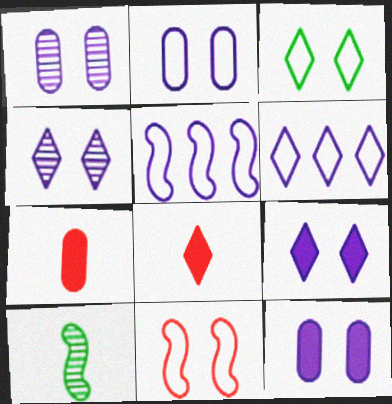[[1, 2, 12], 
[2, 3, 11]]